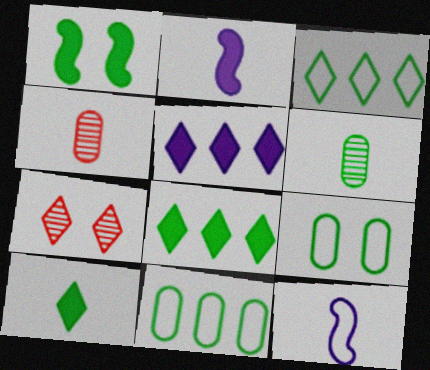[[1, 3, 6], 
[2, 7, 11], 
[4, 10, 12]]